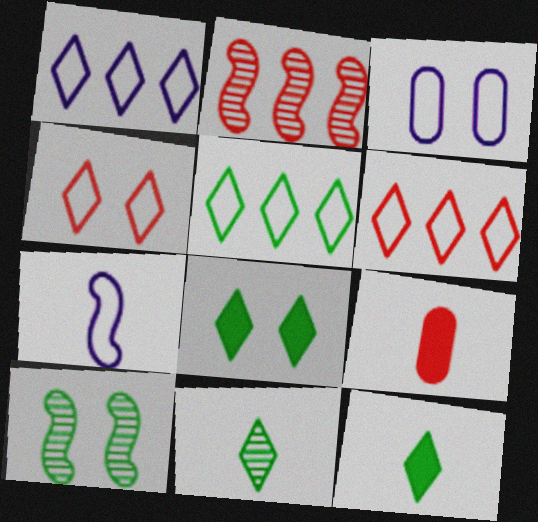[[1, 3, 7], 
[1, 5, 6], 
[1, 9, 10], 
[2, 3, 12], 
[2, 4, 9], 
[5, 8, 11], 
[7, 9, 11]]